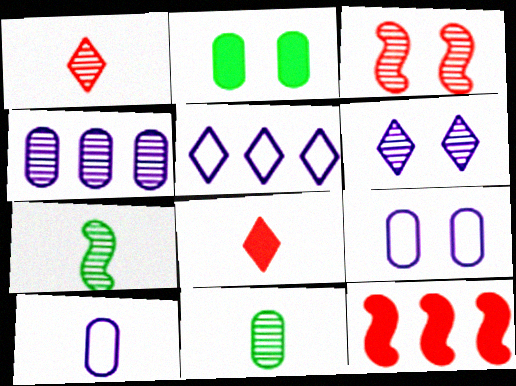[[7, 8, 10]]